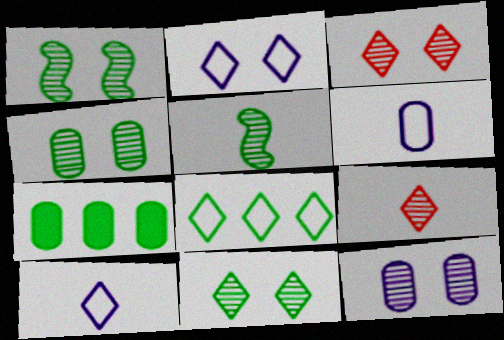[[1, 3, 12], 
[1, 4, 11]]